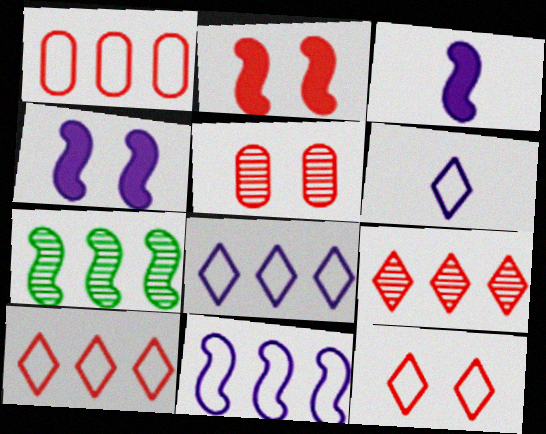[[2, 5, 12]]